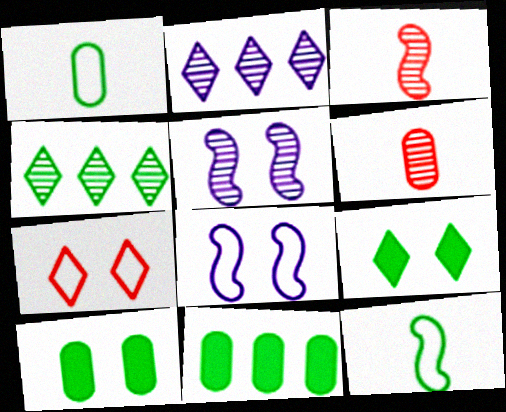[[4, 5, 6], 
[4, 10, 12], 
[5, 7, 10]]